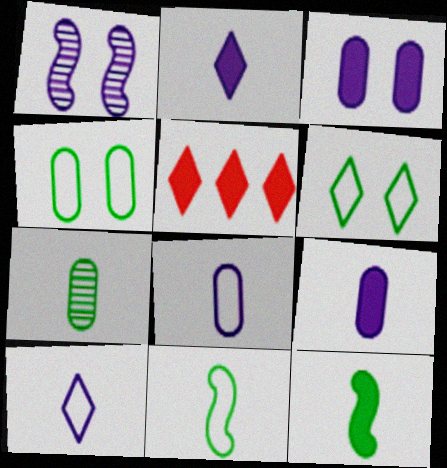[[3, 5, 12]]